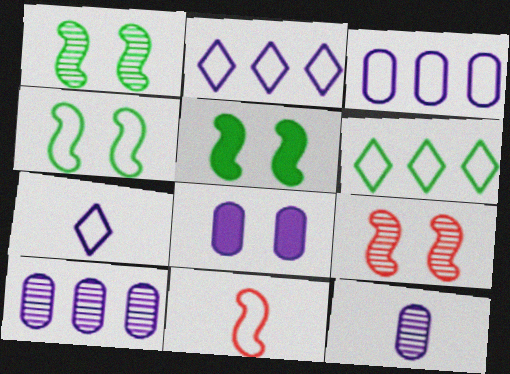[[1, 4, 5], 
[3, 8, 12]]